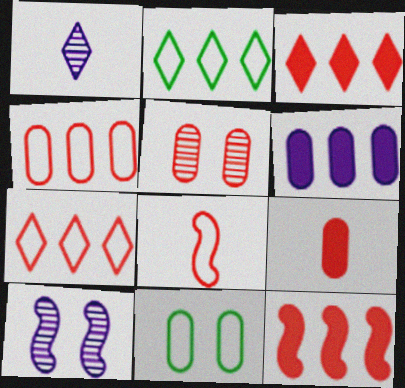[[1, 11, 12], 
[2, 9, 10], 
[3, 5, 8], 
[4, 5, 9]]